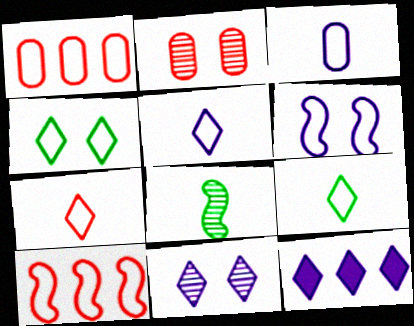[[1, 6, 9], 
[3, 4, 10], 
[5, 7, 9], 
[5, 11, 12]]